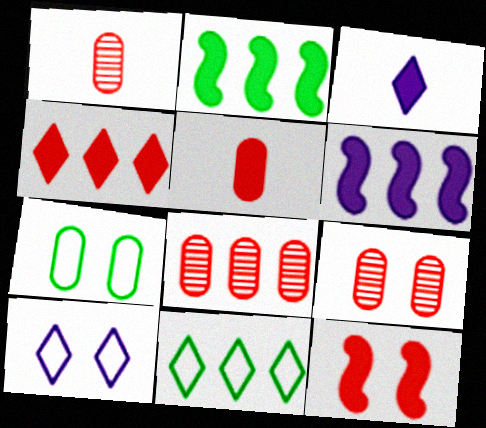[[1, 2, 10], 
[1, 8, 9], 
[4, 5, 12], 
[6, 8, 11]]